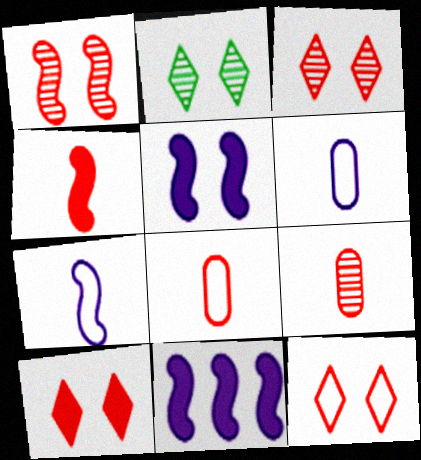[[2, 8, 11], 
[3, 10, 12]]